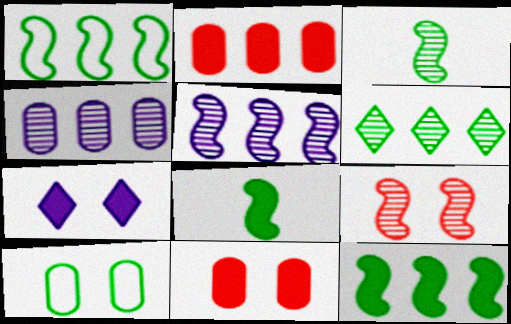[[2, 7, 8], 
[3, 5, 9], 
[6, 8, 10], 
[7, 9, 10]]